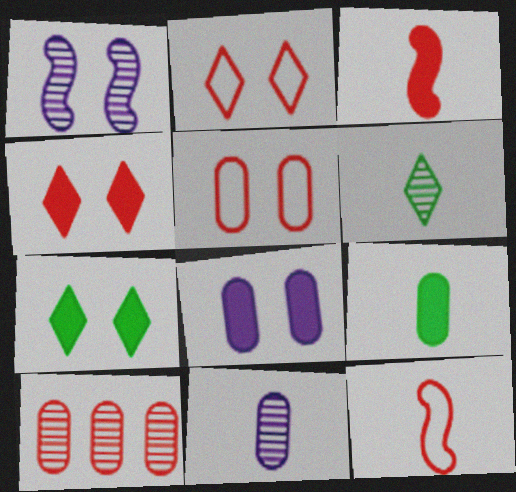[[1, 5, 7], 
[1, 6, 10], 
[2, 3, 10], 
[4, 10, 12]]